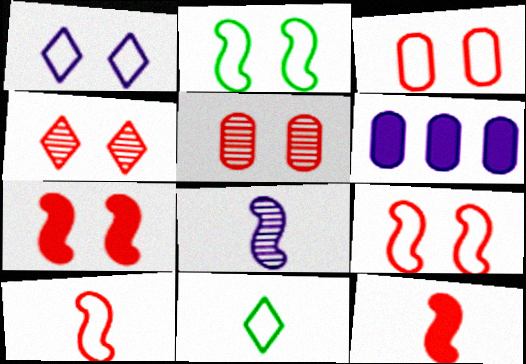[[1, 2, 3], 
[1, 6, 8], 
[3, 4, 7]]